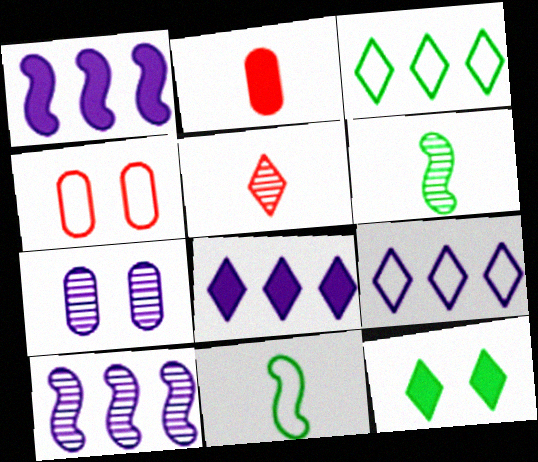[[1, 2, 12], 
[4, 6, 8], 
[4, 9, 11], 
[5, 9, 12]]